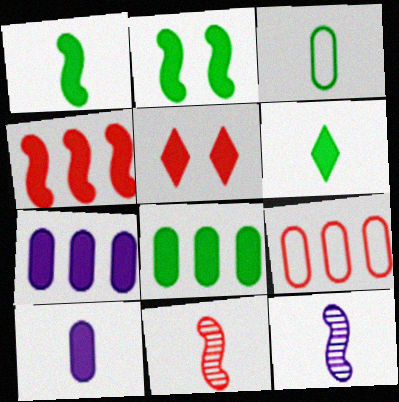[[1, 5, 7], 
[2, 6, 8], 
[5, 9, 11]]